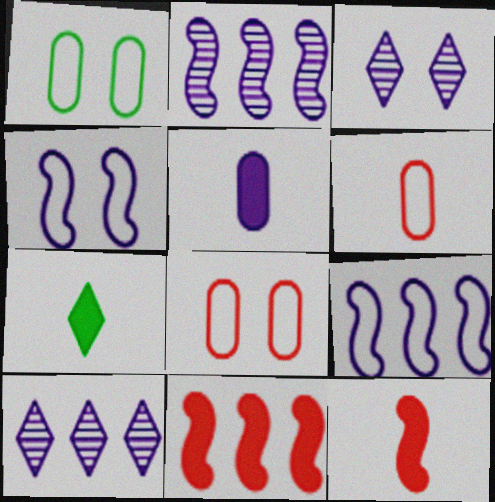[[1, 10, 12], 
[2, 7, 8], 
[3, 5, 9], 
[4, 5, 10], 
[5, 7, 12]]